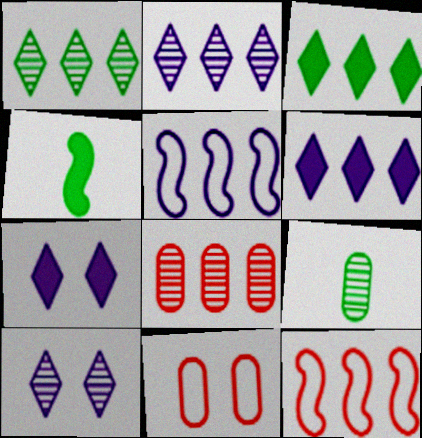[[2, 4, 11], 
[3, 5, 8], 
[7, 9, 12]]